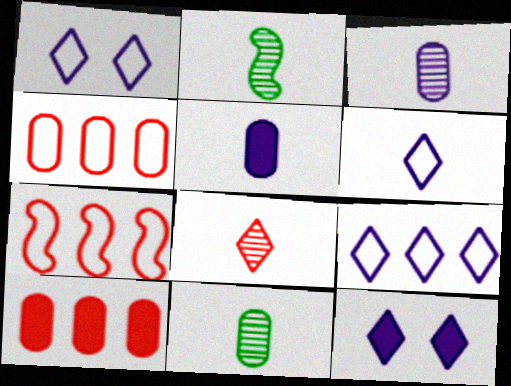[[1, 2, 10], 
[1, 6, 9], 
[2, 3, 8], 
[2, 4, 12], 
[7, 11, 12]]